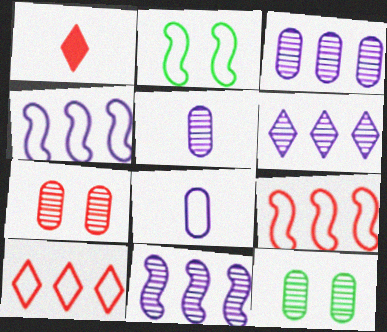[[1, 2, 3], 
[1, 4, 12], 
[1, 7, 9], 
[2, 8, 10], 
[3, 6, 11]]